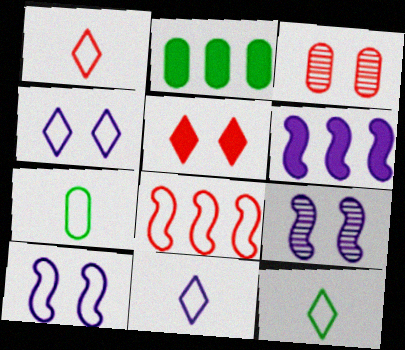[[1, 2, 9], 
[1, 11, 12], 
[3, 6, 12], 
[4, 7, 8]]